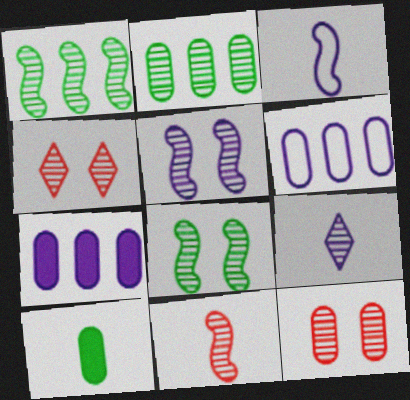[[1, 5, 11], 
[1, 9, 12], 
[6, 10, 12]]